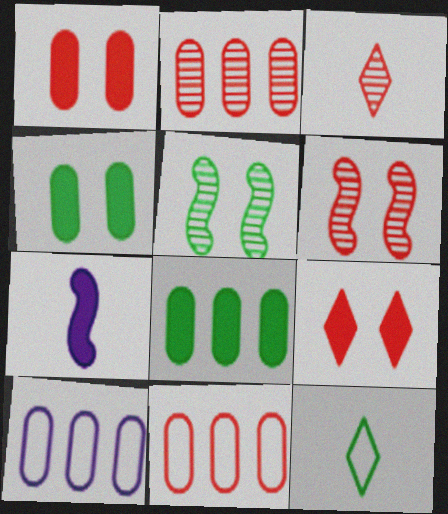[[2, 3, 6], 
[2, 8, 10], 
[5, 8, 12], 
[7, 8, 9]]